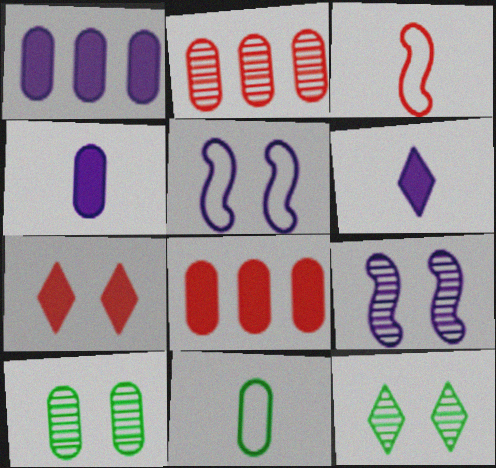[[1, 3, 12], 
[2, 3, 7], 
[5, 7, 10]]